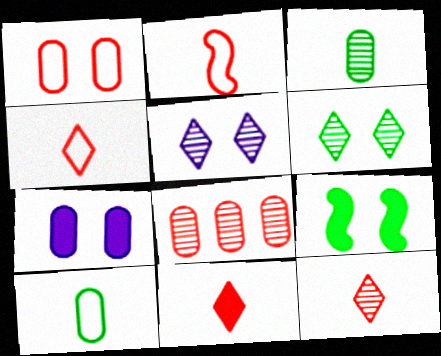[[1, 5, 9], 
[4, 11, 12], 
[7, 8, 10]]